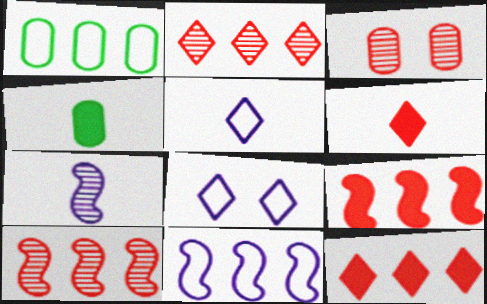[[4, 8, 10]]